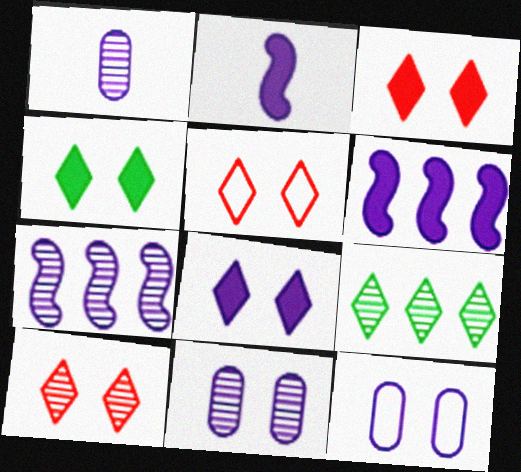[[3, 4, 8], 
[3, 5, 10]]